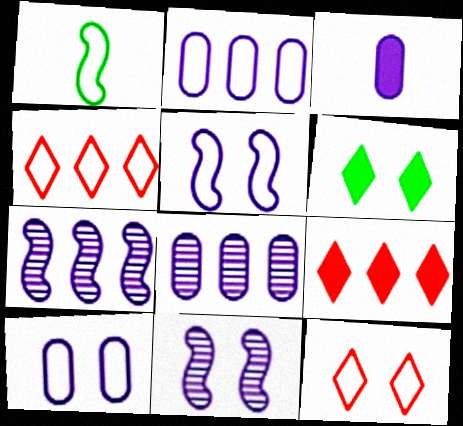[[1, 2, 12], 
[1, 4, 10], 
[3, 8, 10]]